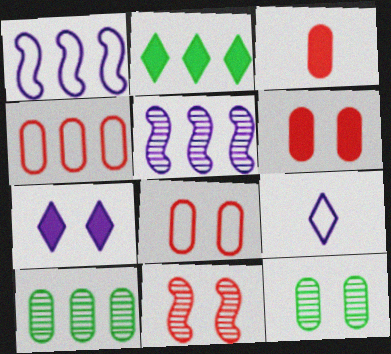[[2, 4, 5]]